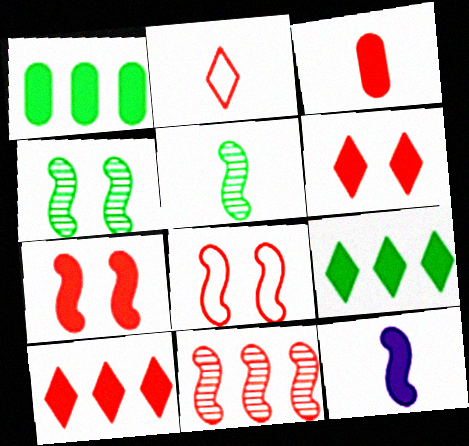[[1, 6, 12], 
[3, 7, 10]]